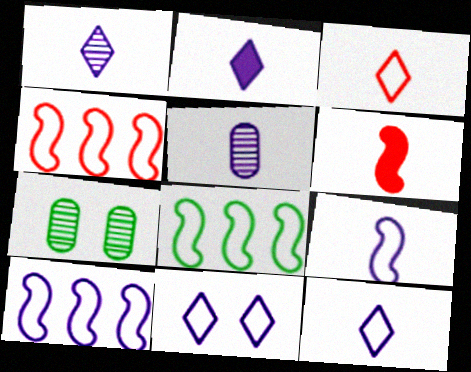[[1, 2, 12], 
[2, 4, 7], 
[2, 5, 9], 
[4, 8, 10]]